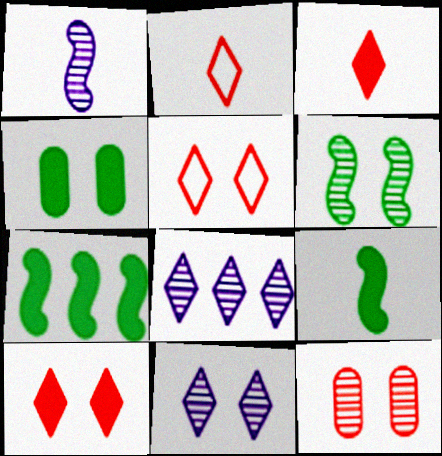[[6, 11, 12]]